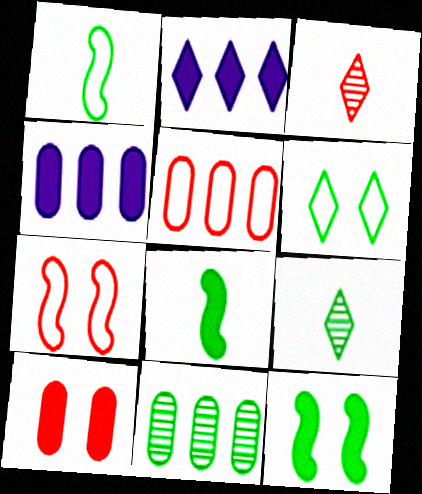[[2, 3, 6], 
[2, 8, 10], 
[4, 5, 11], 
[4, 7, 9], 
[6, 8, 11]]